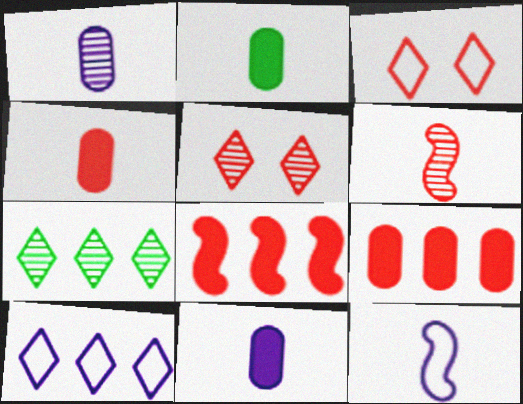[[2, 4, 11], 
[3, 6, 9]]